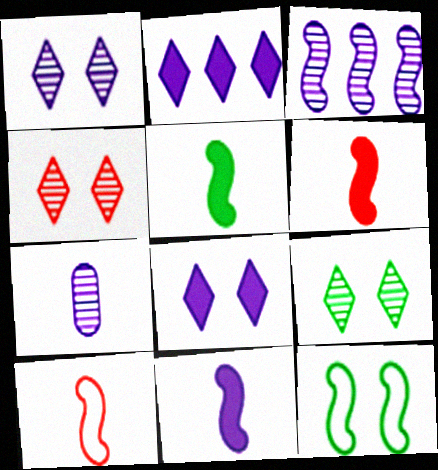[[1, 3, 7], 
[1, 4, 9], 
[3, 6, 12], 
[5, 6, 11]]